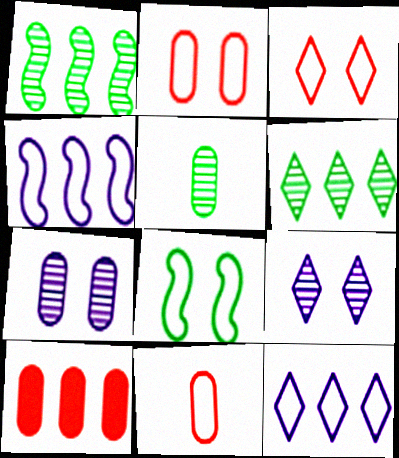[[1, 10, 12], 
[4, 6, 10], 
[8, 11, 12]]